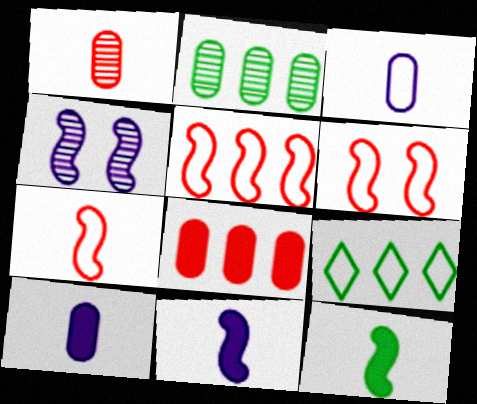[[3, 6, 9], 
[4, 5, 12], 
[5, 6, 7]]